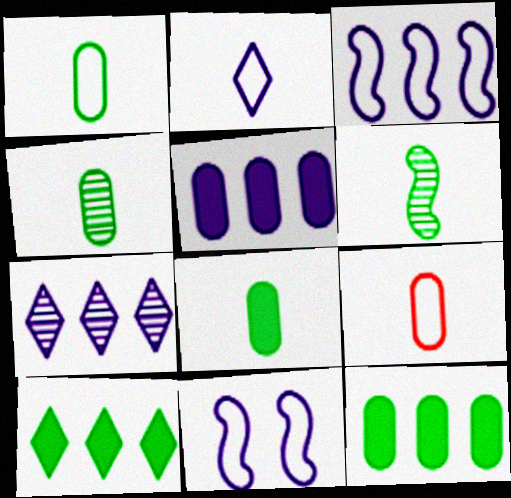[[1, 4, 8], 
[3, 5, 7]]